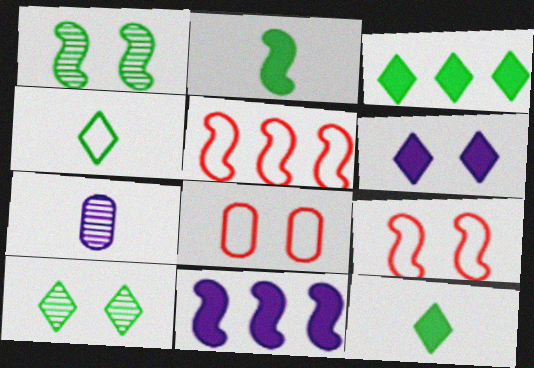[[1, 6, 8], 
[3, 4, 10], 
[3, 7, 9]]